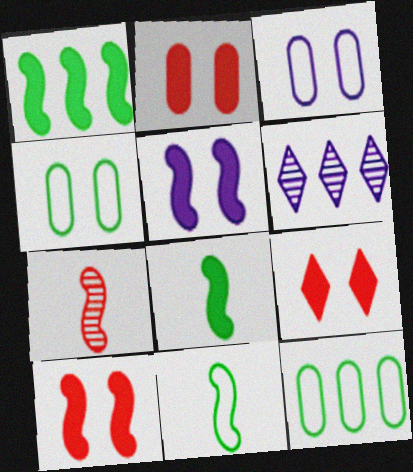[[2, 6, 11], 
[2, 9, 10]]